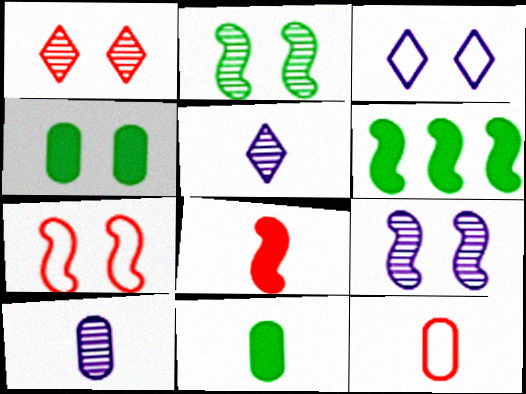[[10, 11, 12]]